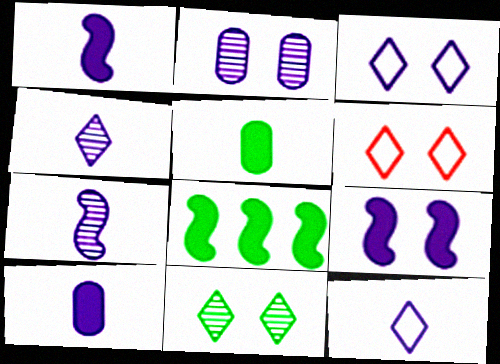[[2, 3, 9], 
[7, 10, 12]]